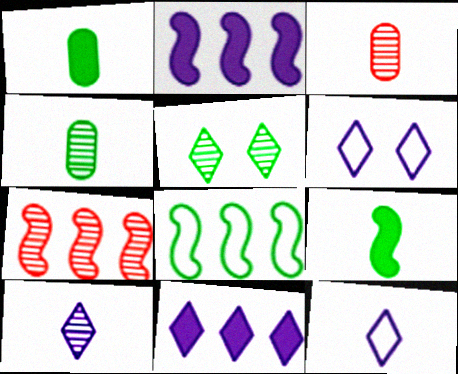[[1, 5, 8], 
[1, 6, 7], 
[2, 7, 8], 
[3, 9, 12], 
[6, 10, 11]]